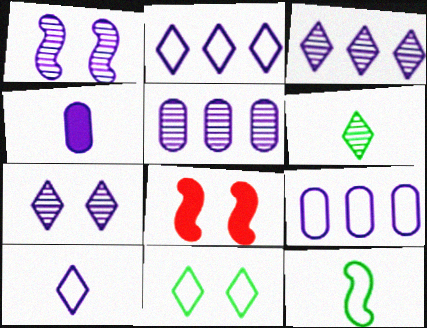[[1, 2, 4], 
[6, 8, 9]]